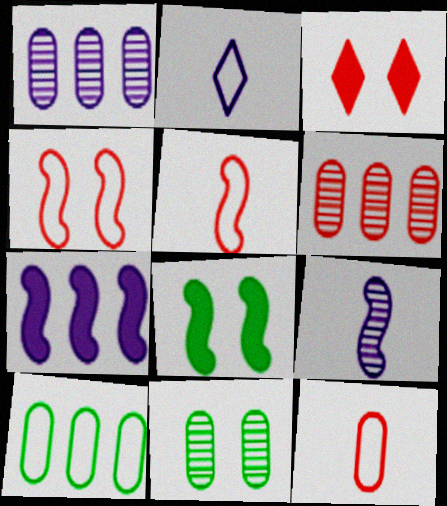[[2, 4, 10], 
[2, 6, 8], 
[3, 5, 6], 
[3, 9, 10]]